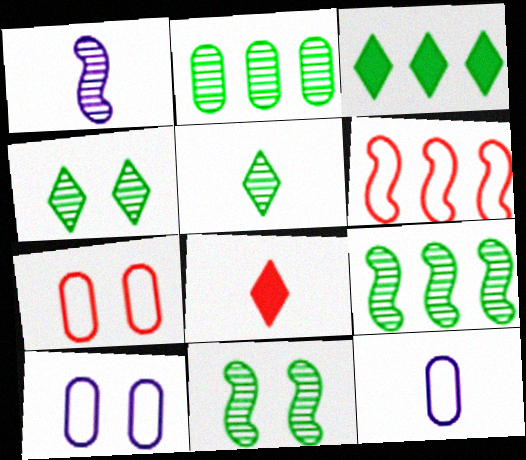[[1, 3, 7], 
[2, 5, 11], 
[8, 9, 10]]